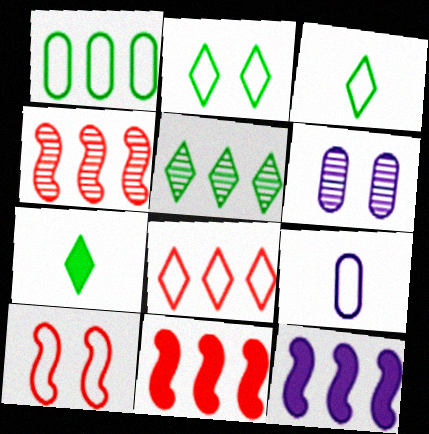[[2, 5, 7], 
[3, 6, 11]]